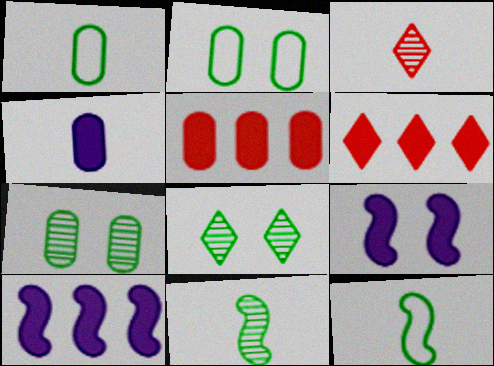[[2, 3, 10], 
[3, 4, 12]]